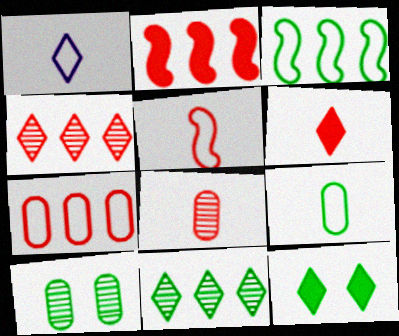[[1, 2, 10], 
[1, 4, 12], 
[1, 5, 9], 
[2, 4, 7], 
[5, 6, 8]]